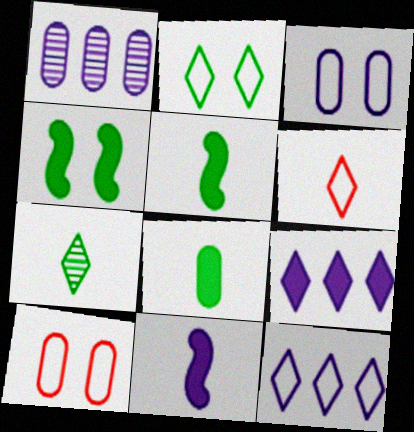[[1, 4, 6], 
[1, 8, 10], 
[2, 6, 12]]